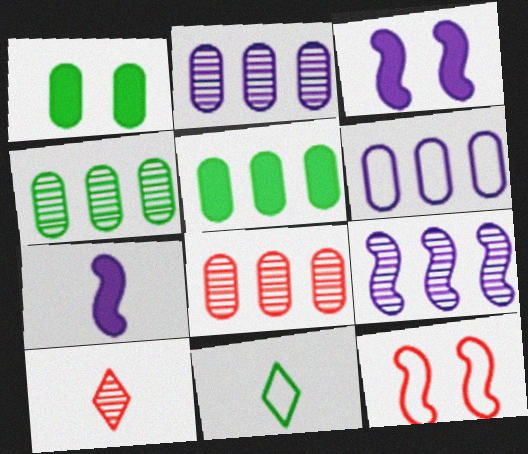[[2, 4, 8], 
[3, 8, 11], 
[5, 6, 8], 
[6, 11, 12]]